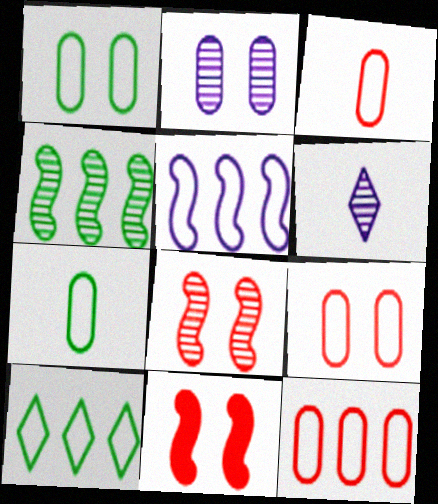[[3, 9, 12], 
[5, 10, 12]]